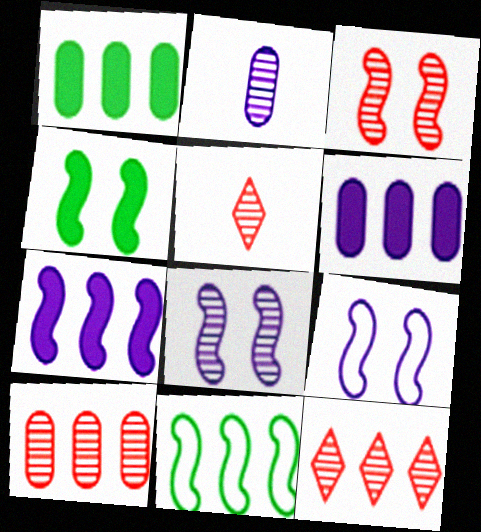[[1, 5, 9], 
[3, 4, 9], 
[3, 5, 10], 
[6, 11, 12]]